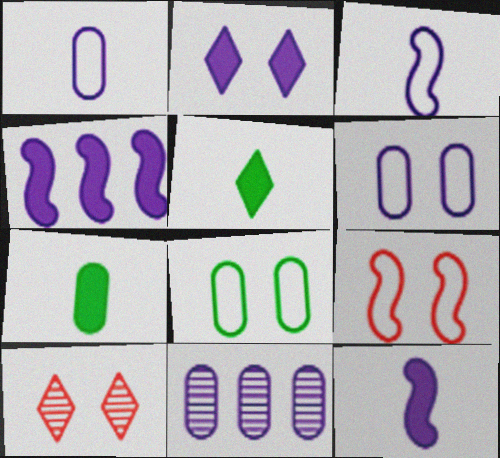[[2, 3, 11], 
[5, 9, 11]]